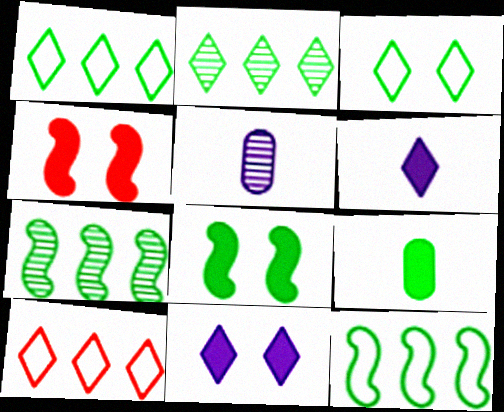[[1, 4, 5], 
[3, 7, 9], 
[5, 8, 10]]